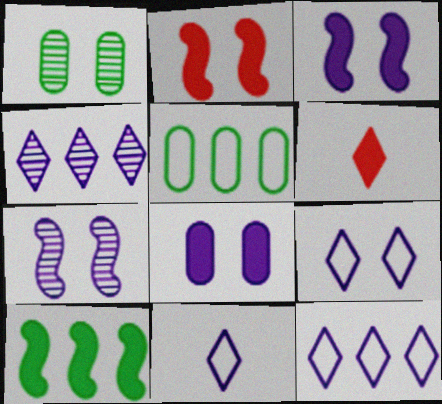[[1, 2, 9], 
[5, 6, 7], 
[6, 8, 10], 
[7, 8, 9], 
[9, 11, 12]]